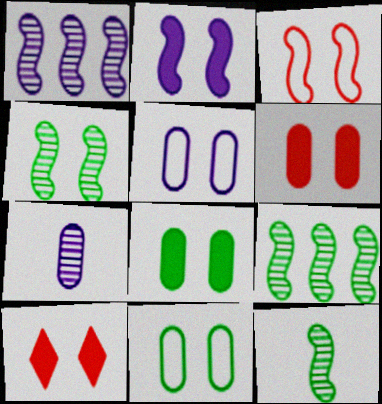[[2, 3, 4], 
[2, 8, 10], 
[4, 5, 10], 
[4, 9, 12]]